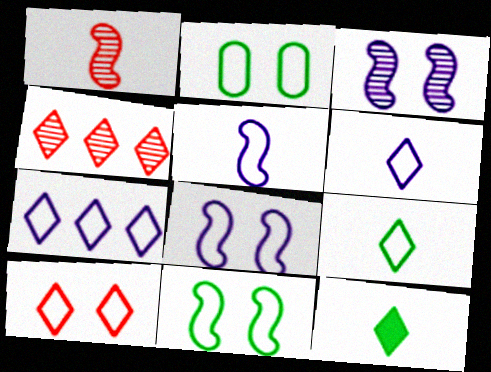[[2, 8, 10], 
[7, 9, 10]]